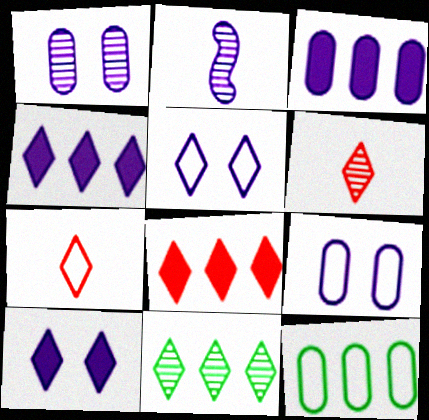[[2, 3, 5], 
[2, 4, 9], 
[7, 10, 11]]